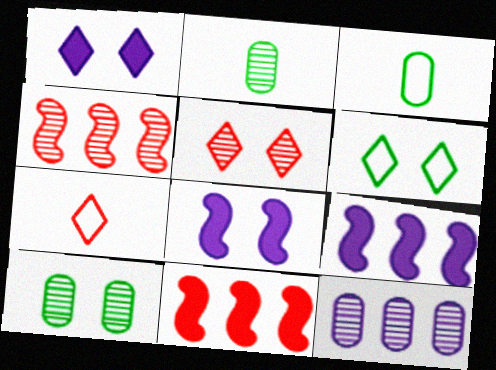[[1, 3, 4], 
[1, 5, 6], 
[3, 5, 9], 
[7, 9, 10]]